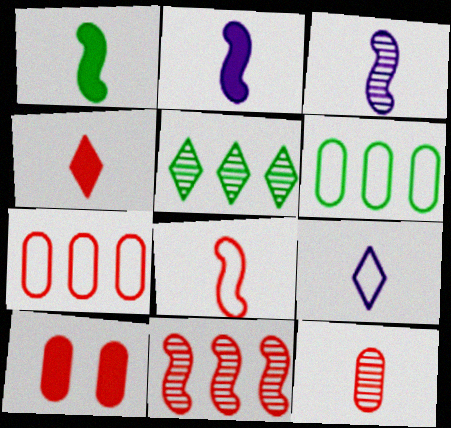[[1, 3, 8], 
[1, 9, 12], 
[4, 8, 12], 
[7, 10, 12]]